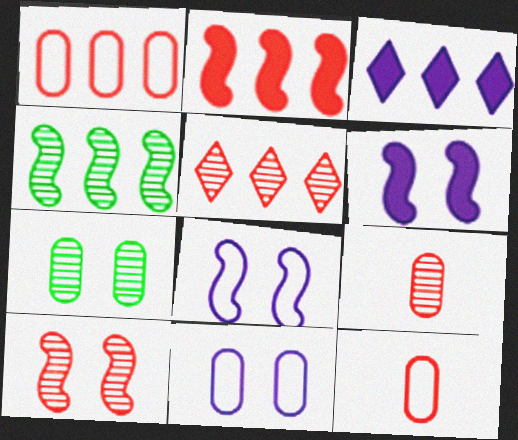[[1, 2, 5], 
[1, 3, 4], 
[5, 9, 10]]